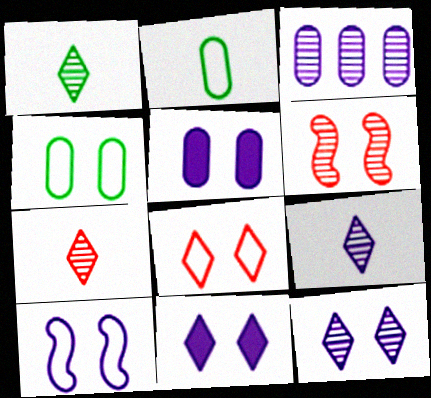[[1, 3, 6], 
[1, 7, 9], 
[4, 6, 11], 
[4, 8, 10], 
[5, 10, 12]]